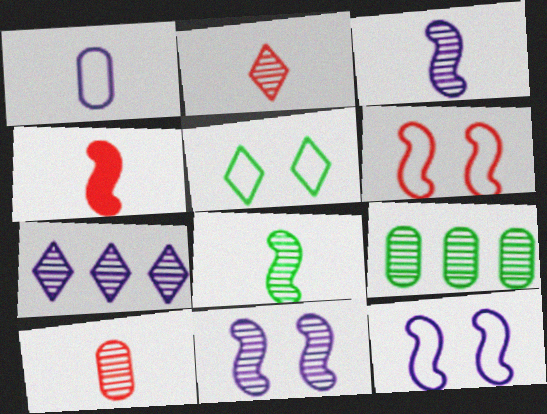[[2, 9, 11]]